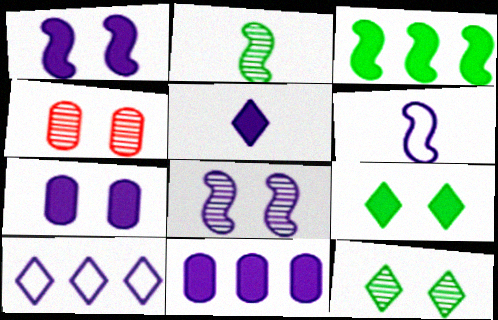[[1, 5, 11], 
[4, 8, 12]]